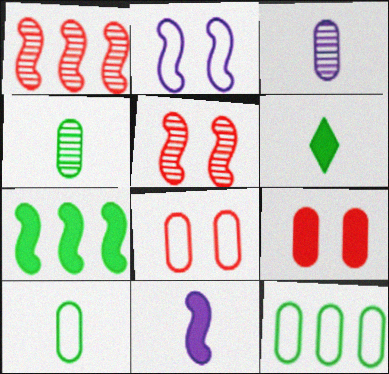[[3, 9, 12]]